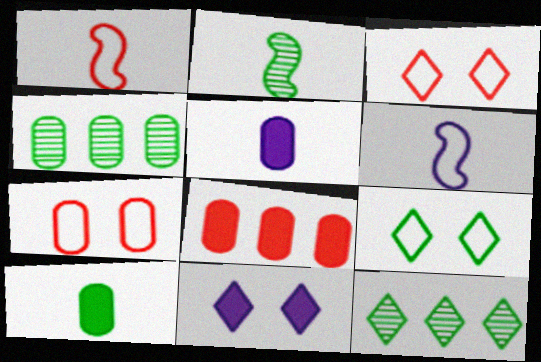[[1, 4, 11], 
[4, 5, 7]]